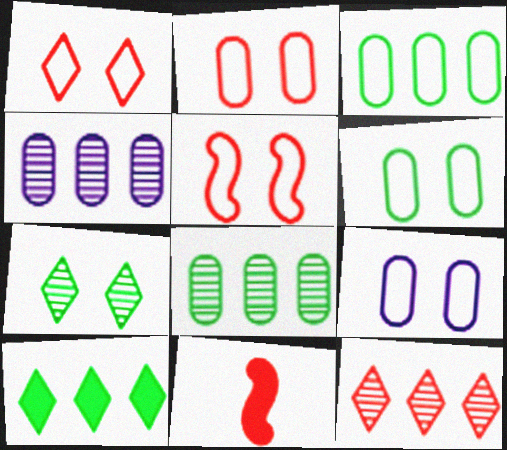[[1, 2, 5], 
[2, 6, 9], 
[2, 11, 12]]